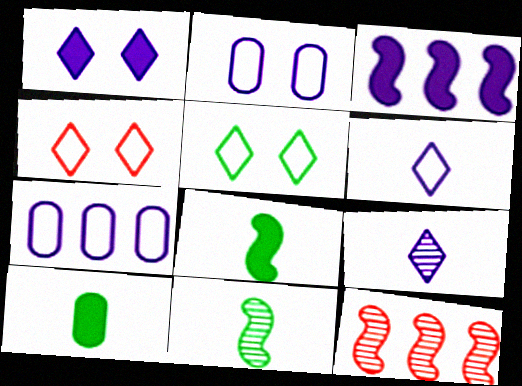[[2, 3, 9]]